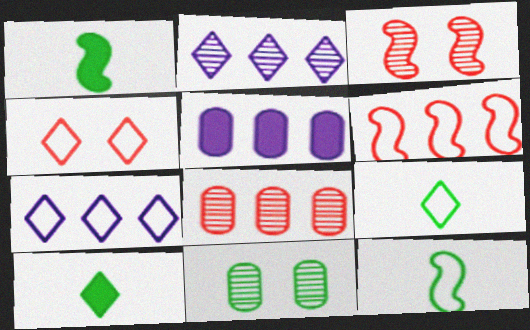[[2, 4, 10], 
[3, 5, 9], 
[4, 7, 9]]